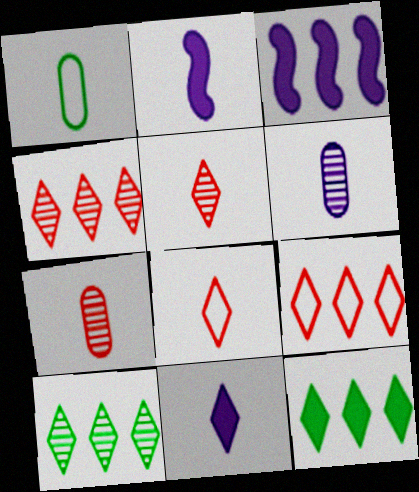[[1, 2, 5]]